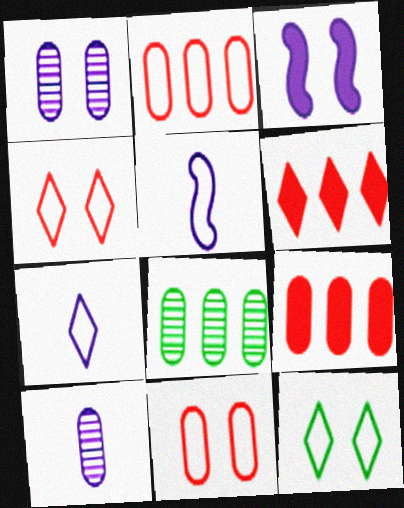[[2, 5, 12]]